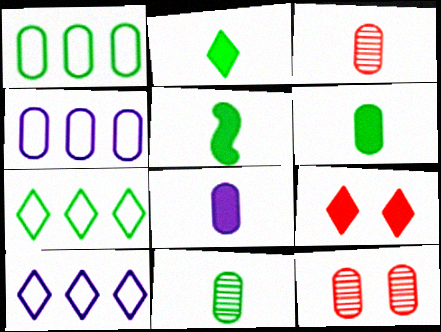[[1, 8, 12], 
[2, 5, 6], 
[4, 6, 12], 
[5, 10, 12]]